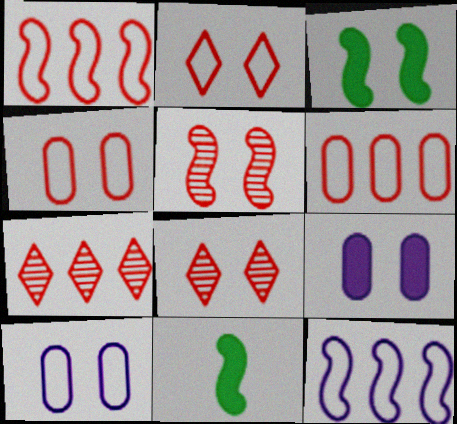[[3, 8, 10], 
[5, 11, 12], 
[7, 10, 11]]